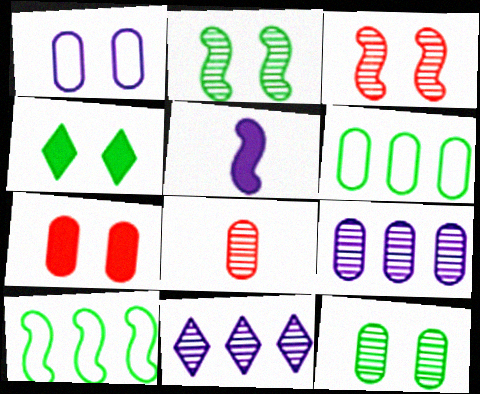[[1, 3, 4], 
[1, 5, 11], 
[1, 7, 12], 
[2, 8, 11], 
[3, 5, 10], 
[8, 9, 12]]